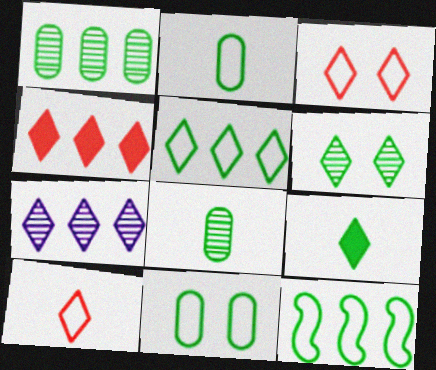[[3, 7, 9], 
[4, 5, 7], 
[5, 6, 9]]